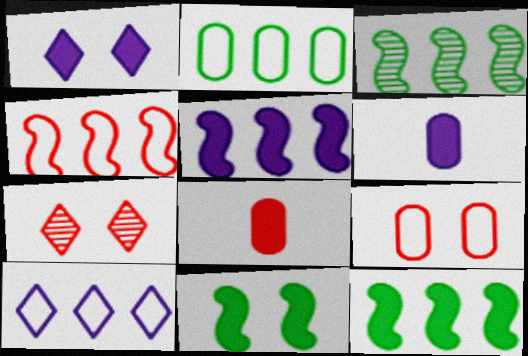[[1, 5, 6], 
[1, 8, 12], 
[2, 4, 10], 
[3, 4, 5], 
[4, 7, 8]]